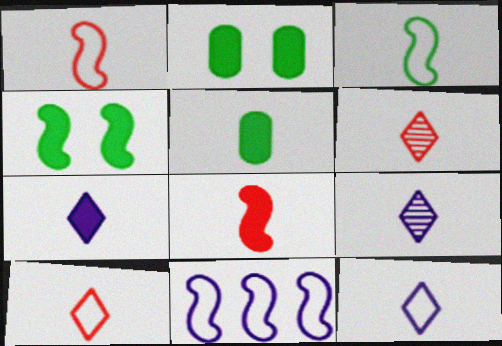[[1, 5, 9], 
[2, 6, 11], 
[5, 7, 8], 
[7, 9, 12]]